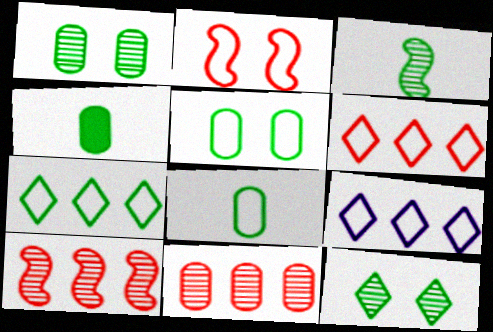[[2, 8, 9], 
[6, 7, 9]]